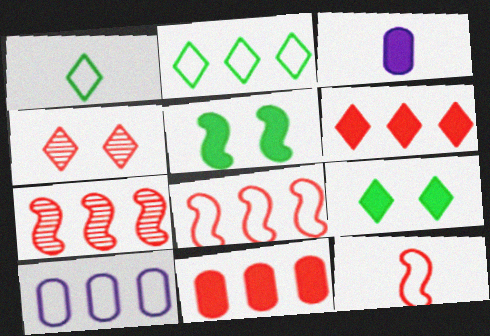[[2, 8, 10], 
[3, 5, 6], 
[4, 11, 12]]